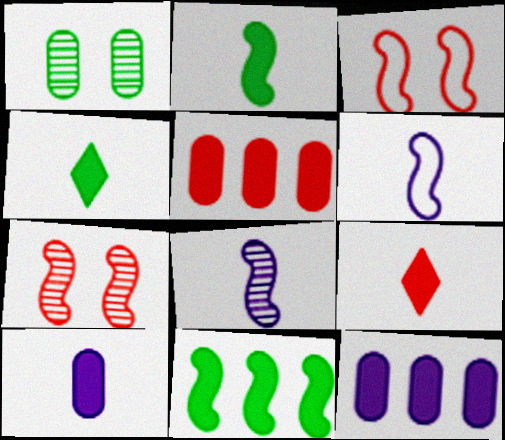[[2, 9, 10], 
[3, 8, 11], 
[6, 7, 11]]